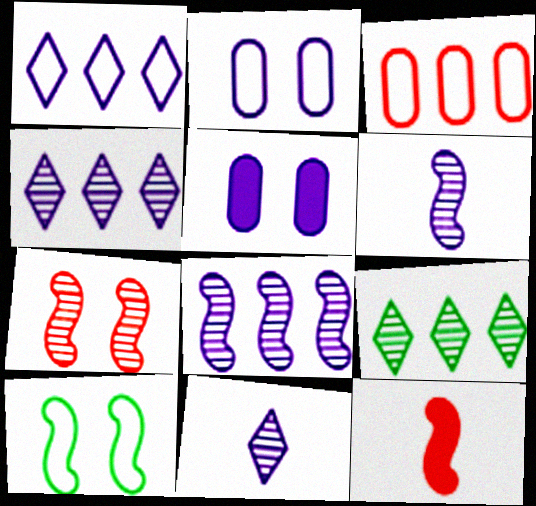[[1, 5, 6], 
[2, 9, 12], 
[8, 10, 12]]